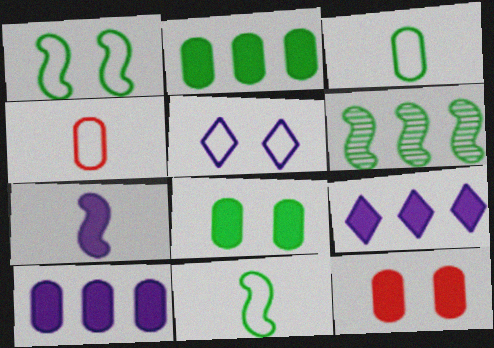[]